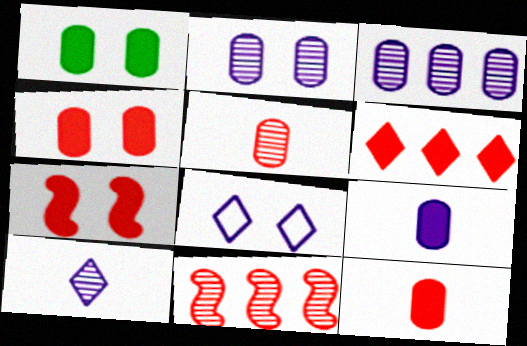[[6, 7, 12]]